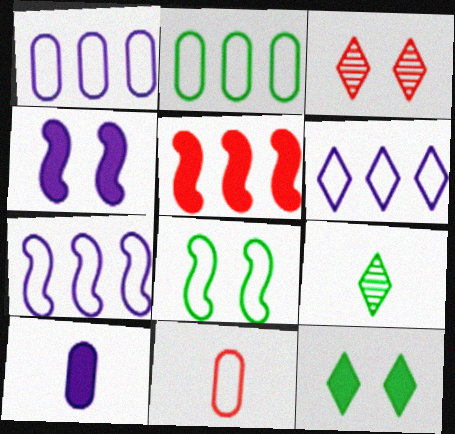[[1, 6, 7], 
[3, 5, 11], 
[5, 10, 12], 
[6, 8, 11]]